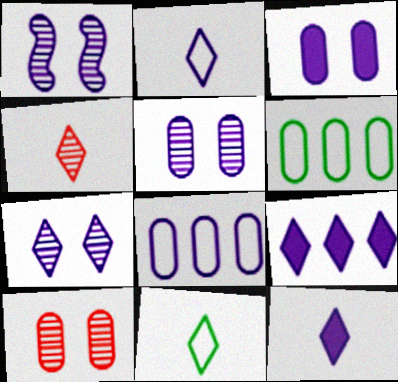[[1, 5, 7], 
[1, 8, 12], 
[2, 7, 9], 
[4, 11, 12]]